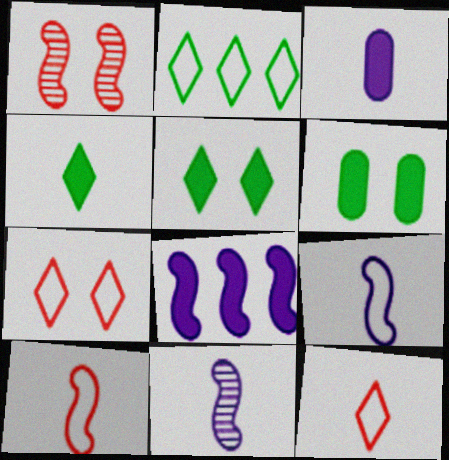[[1, 2, 3]]